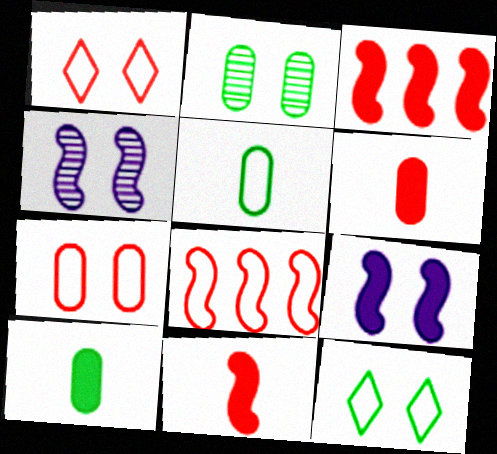[[1, 2, 9]]